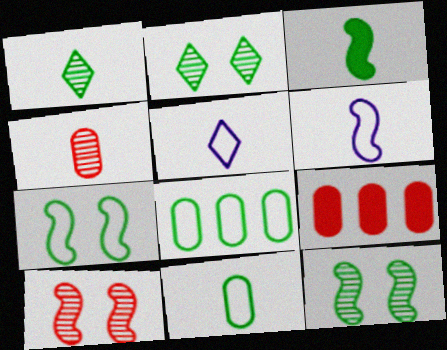[[1, 3, 11], 
[2, 3, 8], 
[2, 6, 9], 
[3, 4, 5], 
[5, 9, 12]]